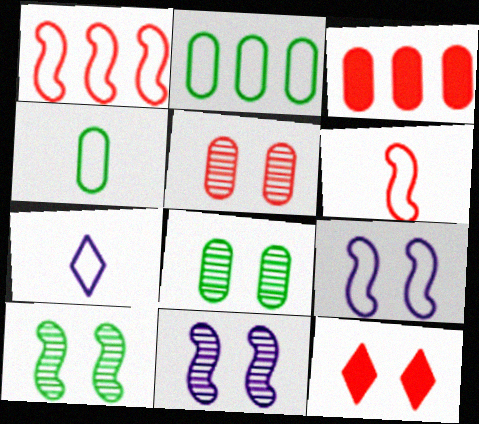[[3, 7, 10], 
[4, 6, 7], 
[8, 9, 12]]